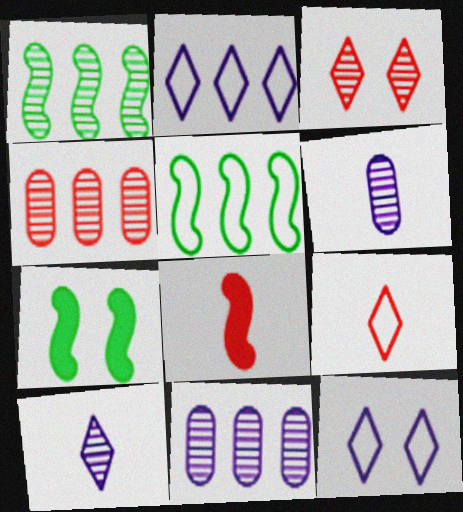[[1, 3, 6], 
[7, 9, 11]]